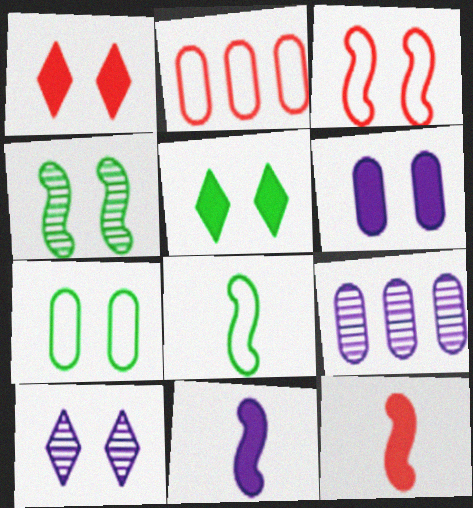[[1, 8, 9], 
[4, 5, 7]]